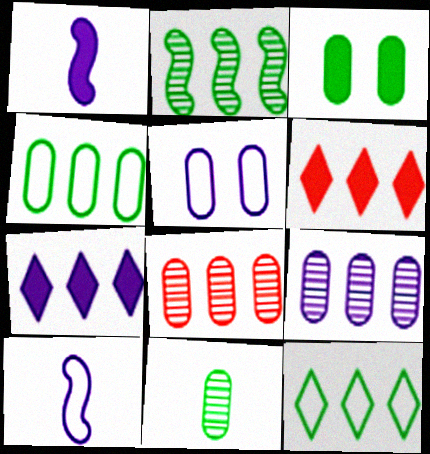[[1, 3, 6], 
[3, 4, 11]]